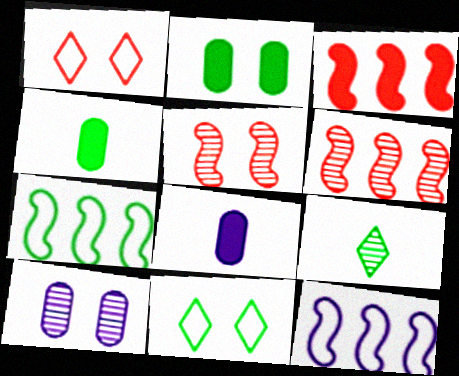[[2, 7, 9], 
[6, 8, 11], 
[6, 9, 10]]